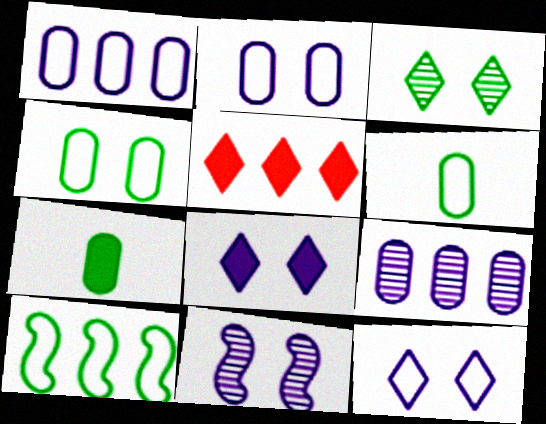[[2, 8, 11], 
[3, 7, 10], 
[5, 6, 11], 
[5, 9, 10]]